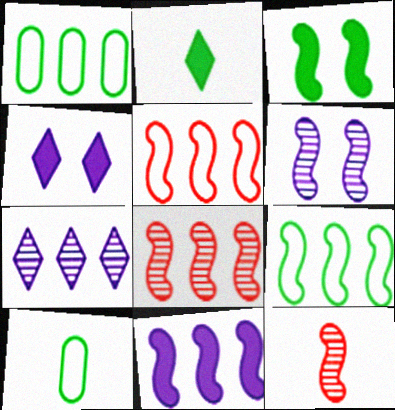[[1, 4, 12], 
[4, 8, 10], 
[8, 9, 11]]